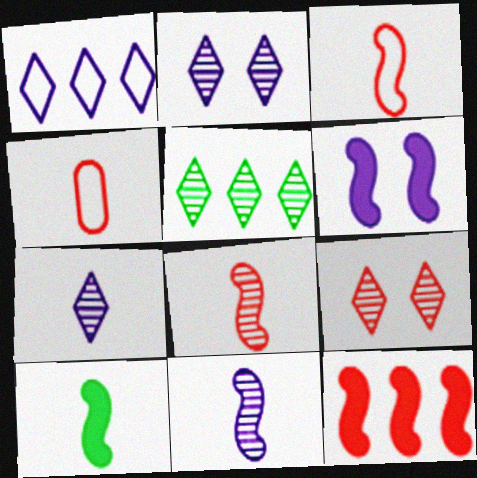[[3, 10, 11], 
[4, 5, 6], 
[4, 7, 10], 
[4, 9, 12], 
[5, 7, 9], 
[6, 10, 12]]